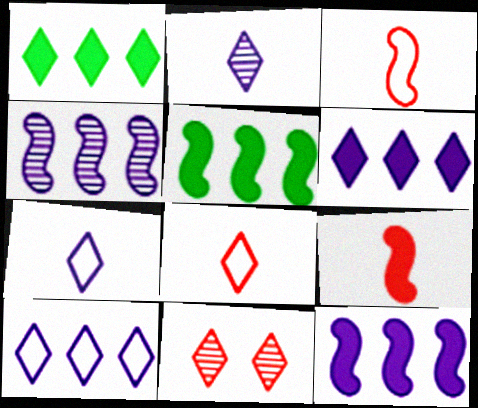[[1, 7, 11]]